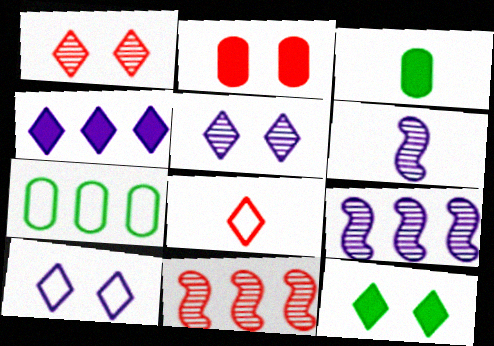[[1, 10, 12], 
[2, 8, 11], 
[3, 6, 8], 
[3, 10, 11], 
[4, 7, 11]]